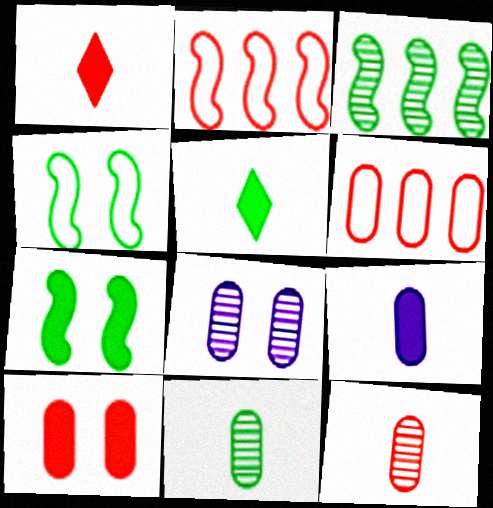[[2, 5, 8], 
[6, 10, 12]]